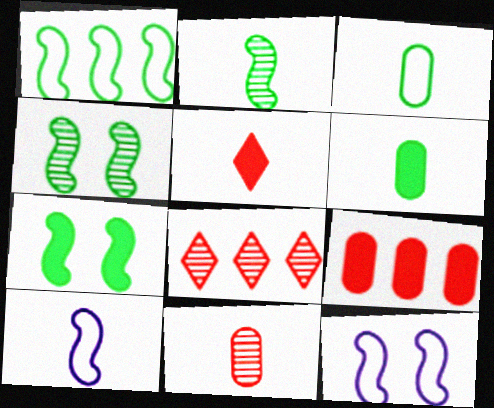[[1, 2, 7], 
[6, 8, 12]]